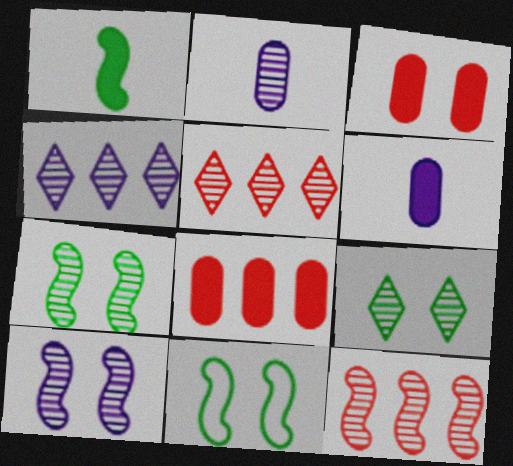[[2, 4, 10], 
[2, 5, 7], 
[2, 9, 12], 
[5, 6, 11]]